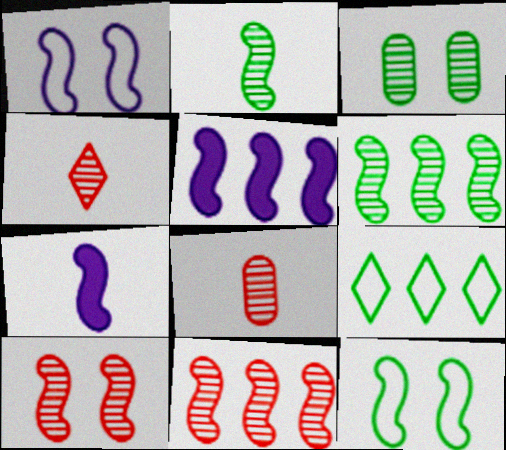[[7, 11, 12]]